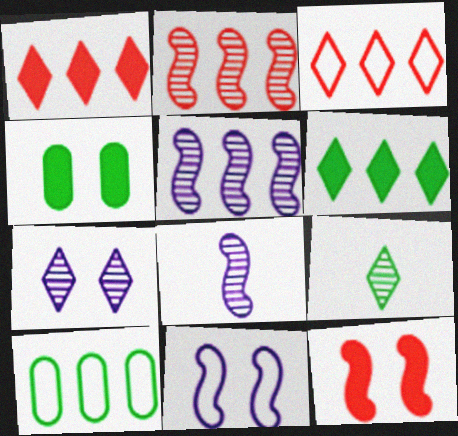[[1, 5, 10], 
[3, 4, 8]]